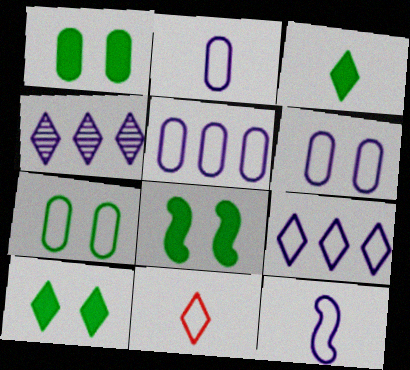[[1, 8, 10], 
[2, 5, 6], 
[4, 10, 11], 
[6, 9, 12]]